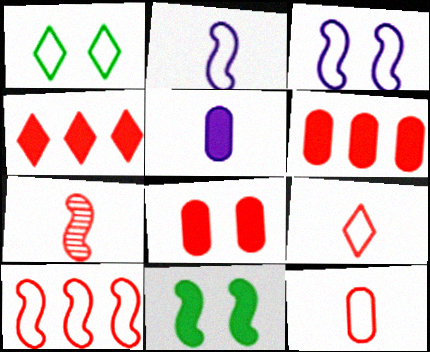[[4, 5, 11]]